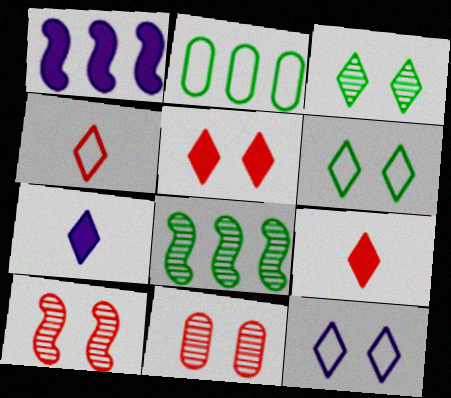[[2, 7, 10], 
[3, 5, 12]]